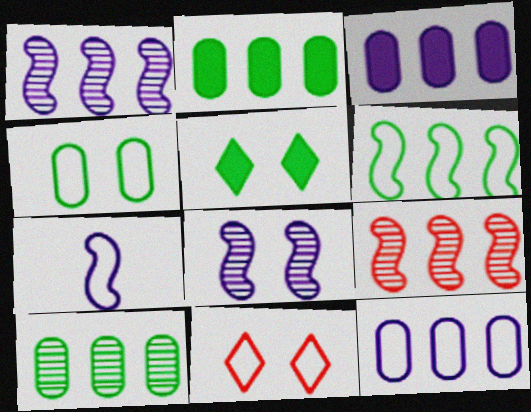[]